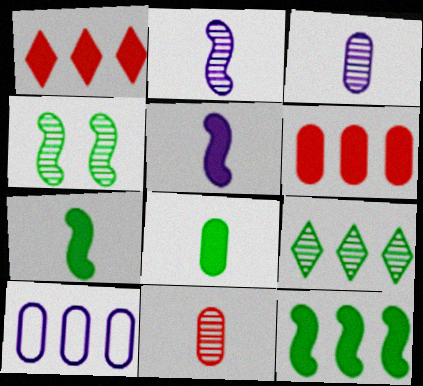[]